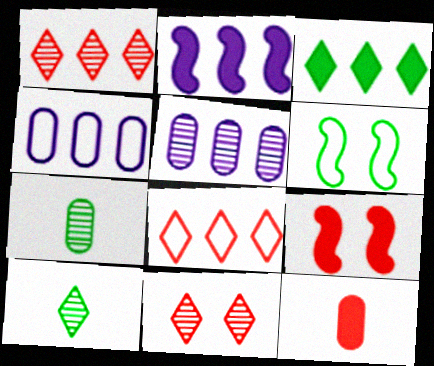[[3, 6, 7], 
[4, 9, 10]]